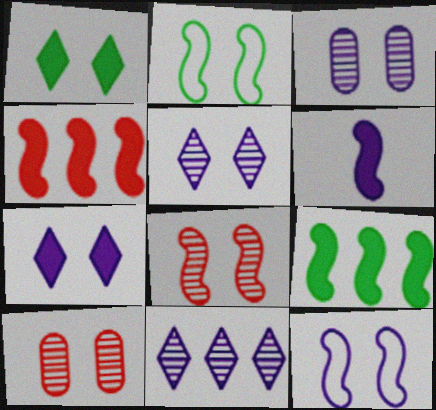[[1, 10, 12], 
[2, 7, 10], 
[3, 7, 12]]